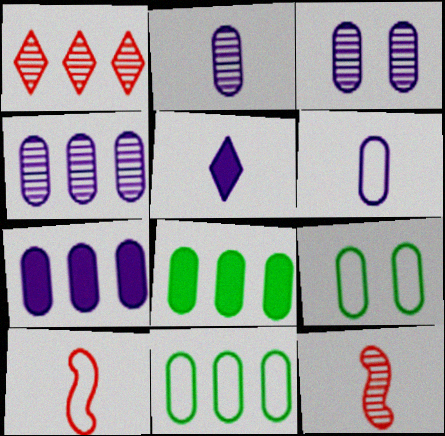[[2, 3, 4], 
[3, 6, 7]]